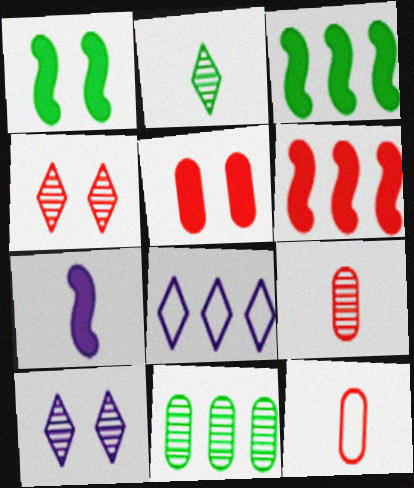[[1, 6, 7], 
[1, 8, 9], 
[2, 7, 12], 
[3, 10, 12], 
[4, 6, 12], 
[6, 8, 11]]